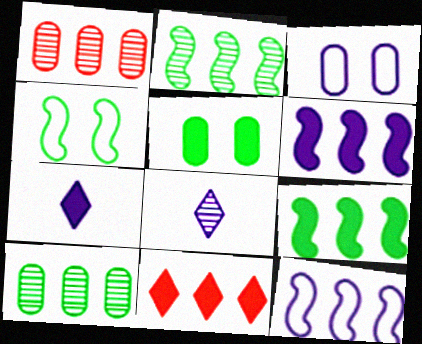[[1, 4, 7], 
[3, 6, 8], 
[10, 11, 12]]